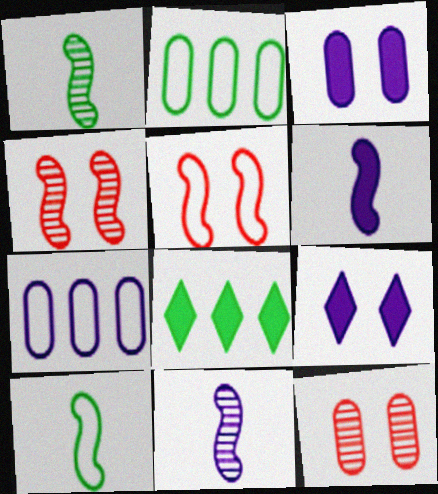[[7, 9, 11]]